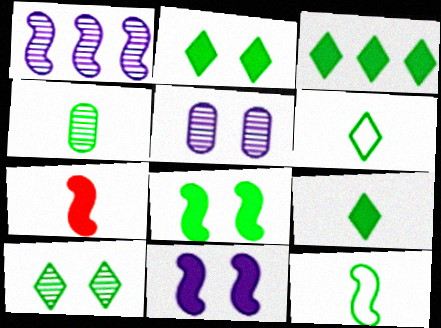[[2, 3, 9], 
[3, 6, 10], 
[4, 9, 12]]